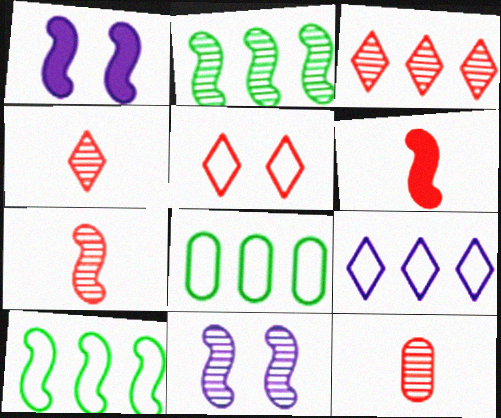[[1, 4, 8], 
[1, 7, 10], 
[2, 7, 11], 
[4, 7, 12], 
[6, 10, 11]]